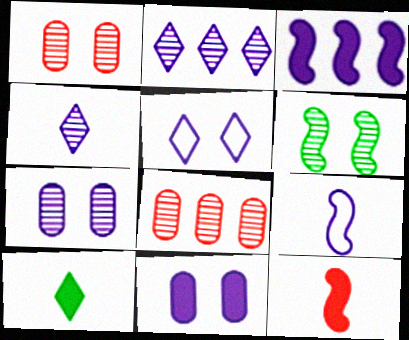[[2, 9, 11], 
[4, 6, 8]]